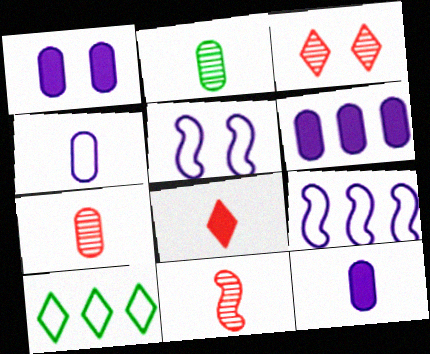[[1, 6, 12], 
[1, 10, 11]]